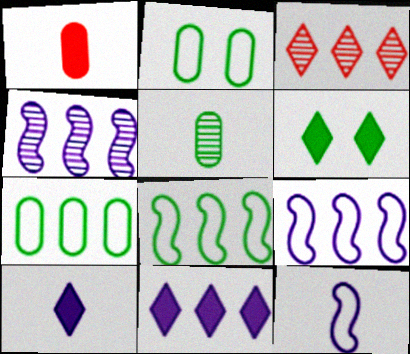[[5, 6, 8]]